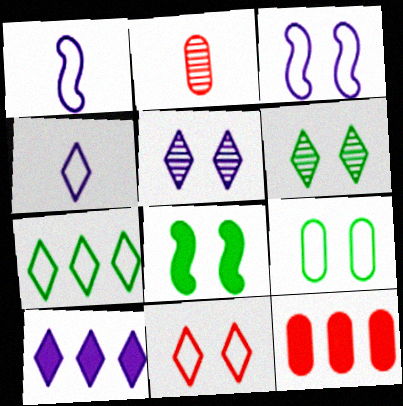[[1, 6, 12], 
[3, 9, 11], 
[4, 5, 10], 
[4, 7, 11], 
[6, 8, 9]]